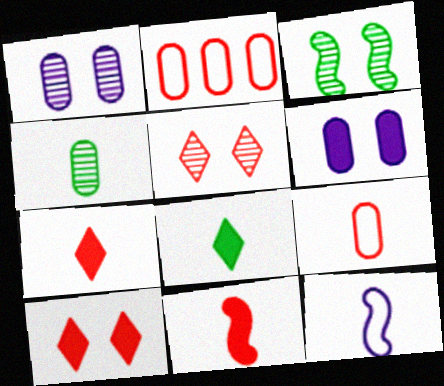[[1, 3, 5], 
[2, 4, 6], 
[2, 5, 11], 
[4, 7, 12]]